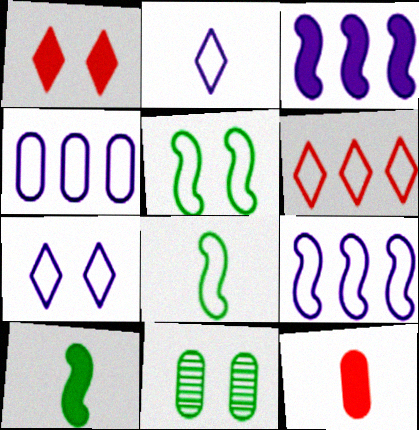[[4, 11, 12]]